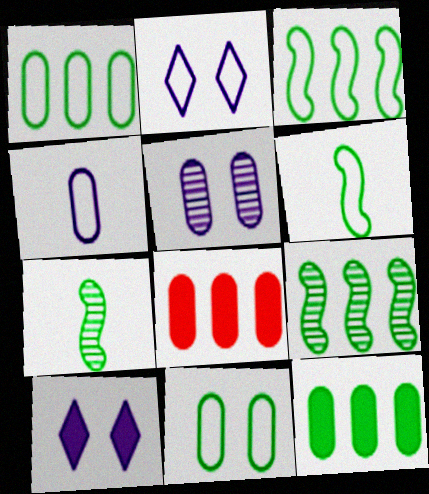[[2, 7, 8]]